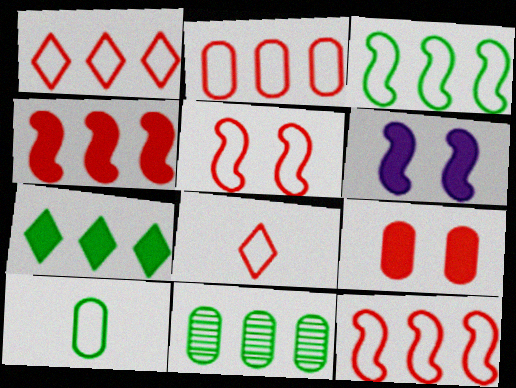[[1, 2, 12], 
[2, 5, 8], 
[3, 7, 11], 
[6, 8, 11]]